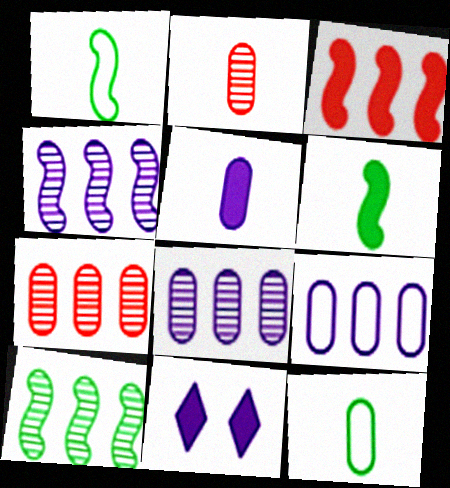[[1, 7, 11], 
[2, 5, 12]]